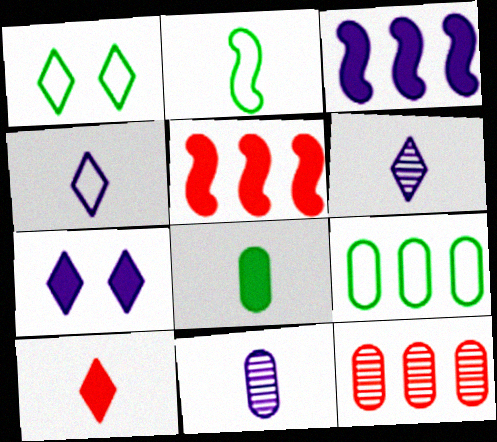[[1, 2, 9], 
[1, 5, 11], 
[2, 7, 12], 
[2, 10, 11], 
[5, 7, 8]]